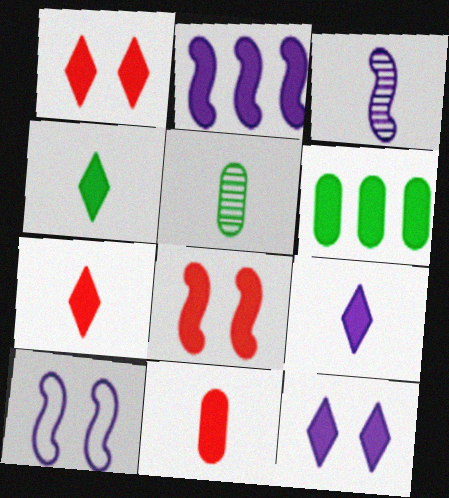[[2, 3, 10], 
[4, 7, 9], 
[6, 8, 9]]